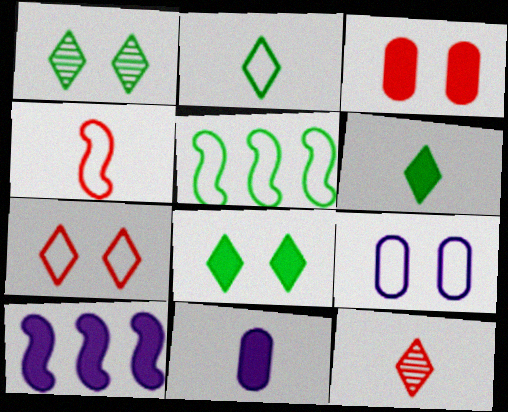[[3, 6, 10]]